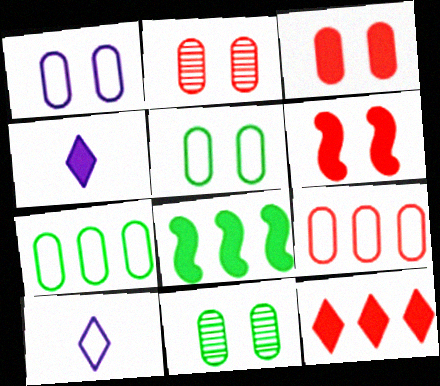[[1, 3, 11], 
[2, 8, 10], 
[3, 4, 8]]